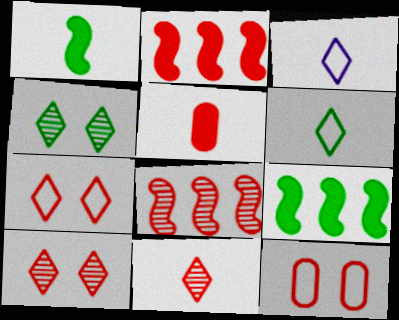[[2, 11, 12], 
[5, 7, 8]]